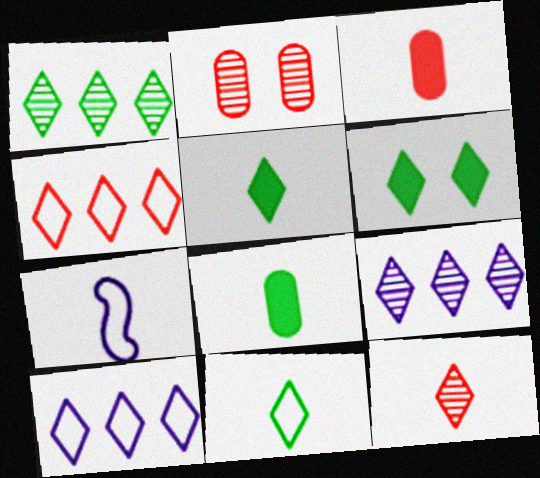[[1, 6, 11], 
[6, 10, 12], 
[7, 8, 12]]